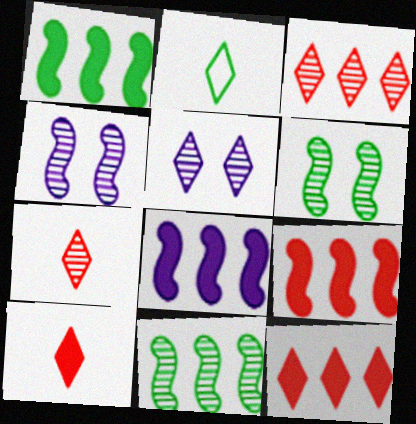[[1, 8, 9], 
[2, 5, 12]]